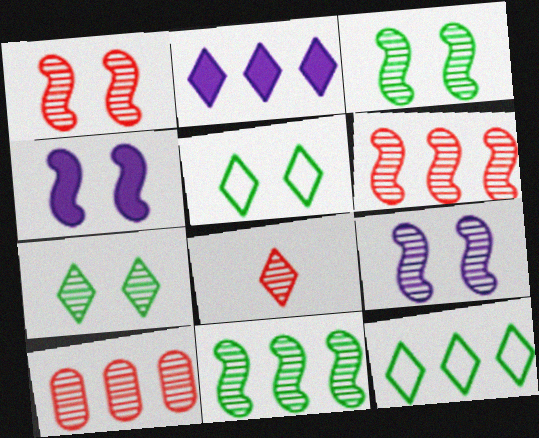[[1, 3, 9], 
[1, 8, 10], 
[2, 5, 8]]